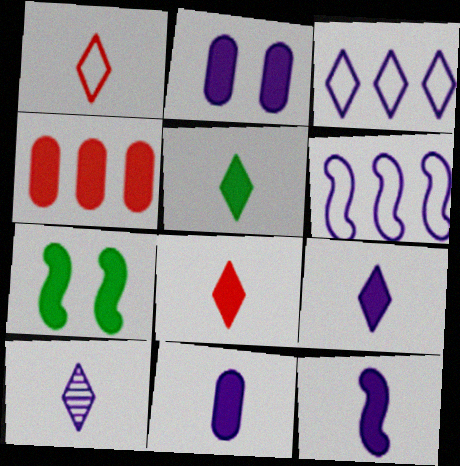[[1, 5, 10], 
[2, 6, 10], 
[4, 7, 9], 
[5, 8, 9], 
[9, 11, 12]]